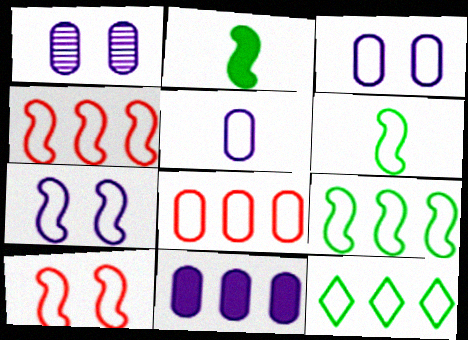[[1, 5, 11], 
[4, 6, 7], 
[5, 10, 12]]